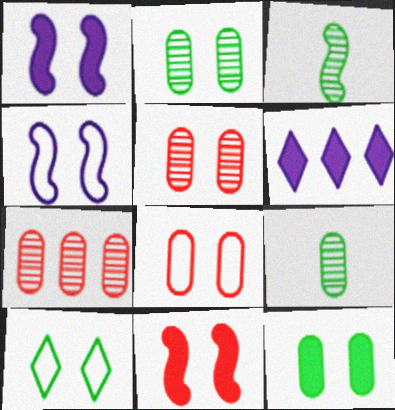[[1, 5, 10], 
[3, 6, 8], 
[4, 8, 10]]